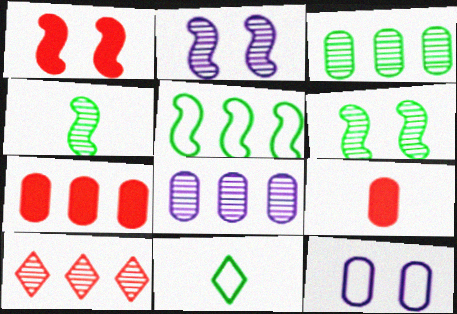[[1, 8, 11], 
[2, 7, 11], 
[3, 9, 12]]